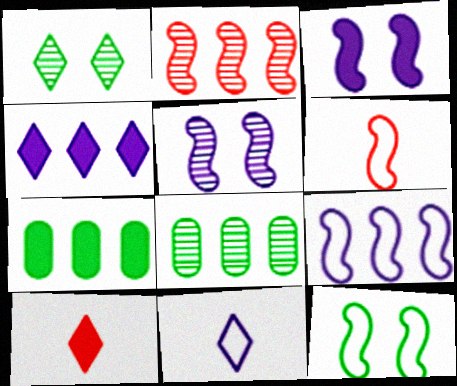[[3, 7, 10], 
[6, 9, 12]]